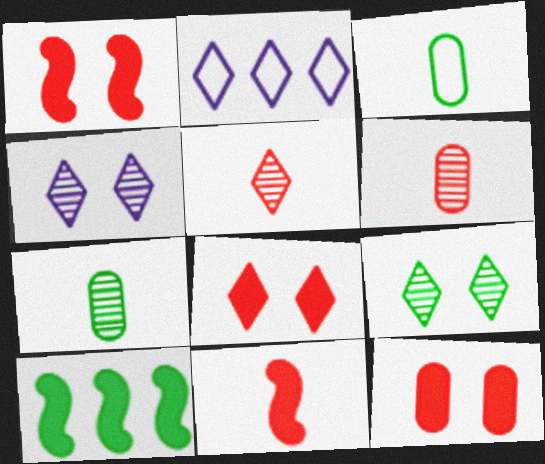[[1, 2, 7], 
[1, 8, 12], 
[3, 9, 10]]